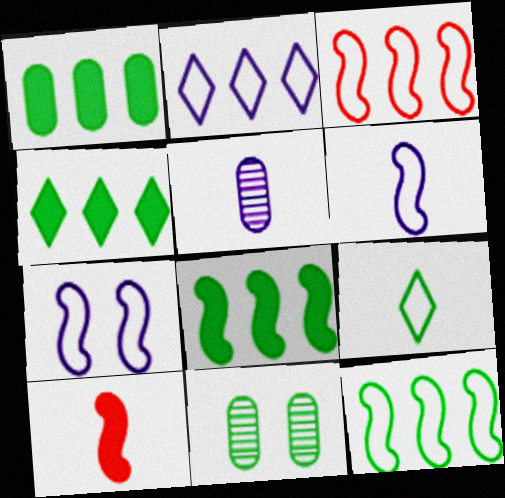[[1, 4, 8], 
[2, 10, 11], 
[5, 9, 10], 
[8, 9, 11]]